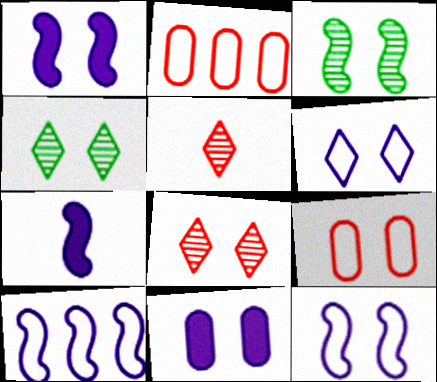[[1, 4, 9], 
[2, 4, 7]]